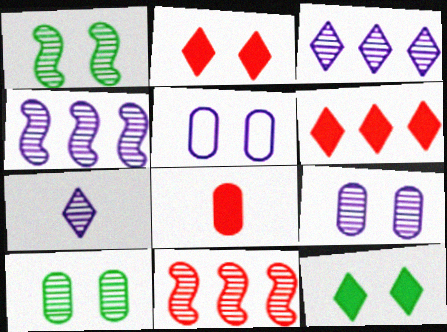[[1, 2, 5], 
[4, 7, 9], 
[7, 10, 11]]